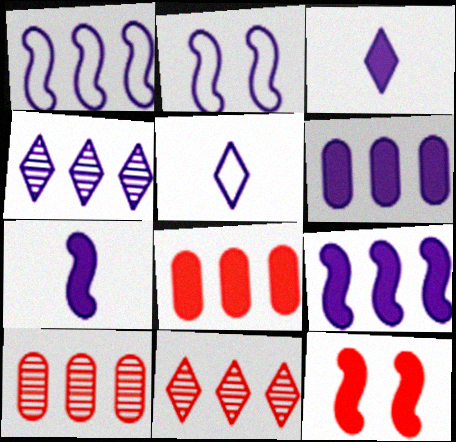[[1, 4, 6]]